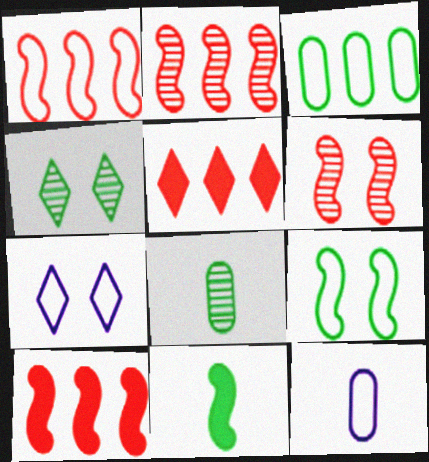[[1, 2, 10], 
[3, 4, 11], 
[4, 10, 12], 
[7, 8, 10]]